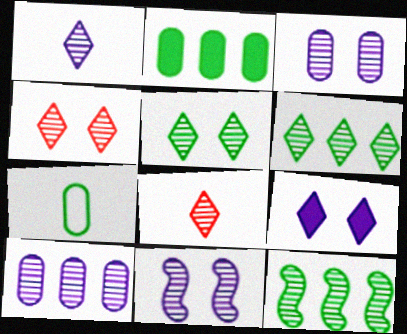[[1, 4, 6], 
[1, 10, 11], 
[3, 8, 12]]